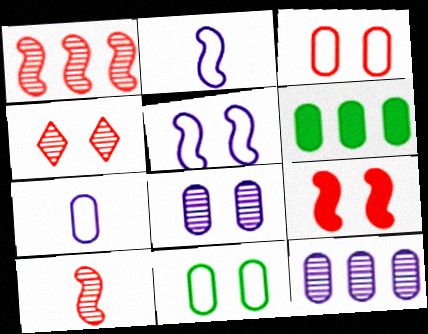[[2, 4, 6], 
[3, 4, 9]]